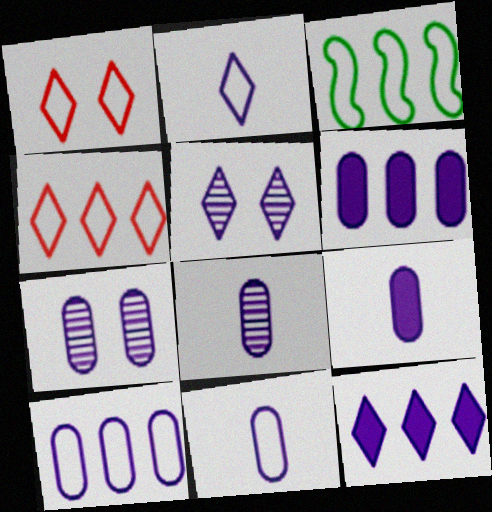[[1, 3, 11], 
[2, 5, 12], 
[3, 4, 10], 
[6, 7, 11], 
[7, 9, 10], 
[8, 9, 11]]